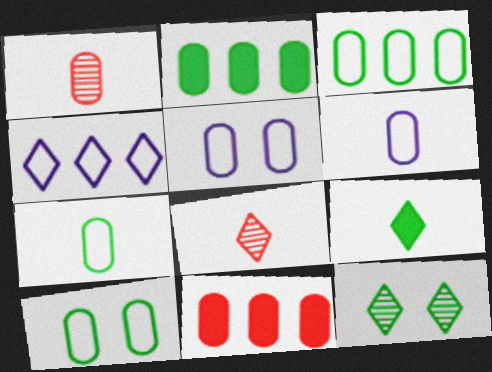[[1, 2, 5], 
[3, 7, 10]]